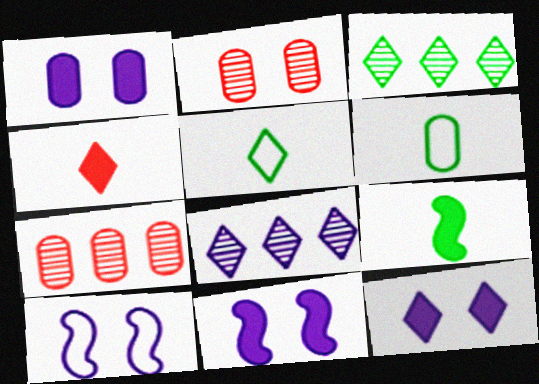[[1, 6, 7], 
[1, 11, 12], 
[5, 7, 11]]